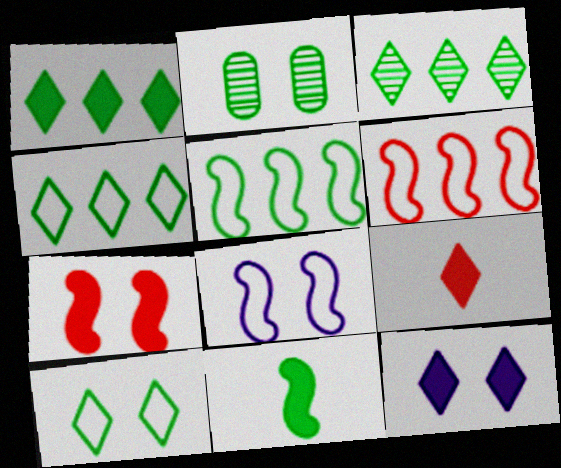[[1, 3, 4], 
[1, 9, 12], 
[2, 4, 11]]